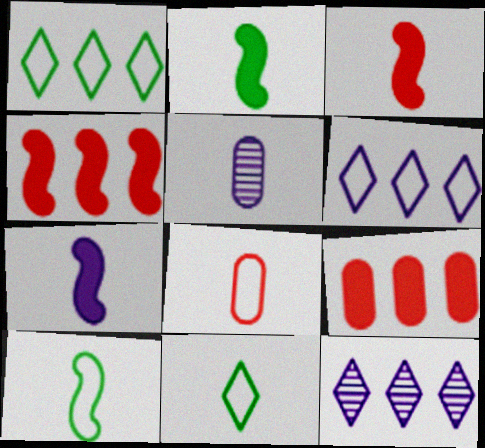[[2, 3, 7], 
[3, 5, 11]]